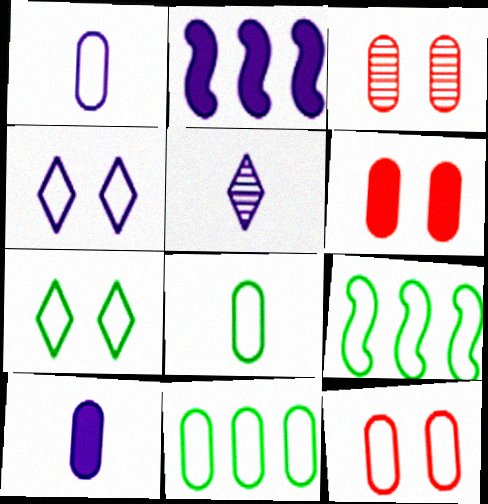[[1, 11, 12], 
[3, 6, 12], 
[3, 10, 11], 
[5, 6, 9], 
[7, 8, 9]]